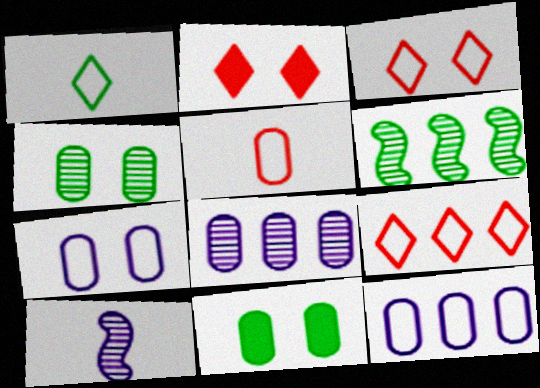[[1, 6, 11], 
[5, 8, 11], 
[9, 10, 11]]